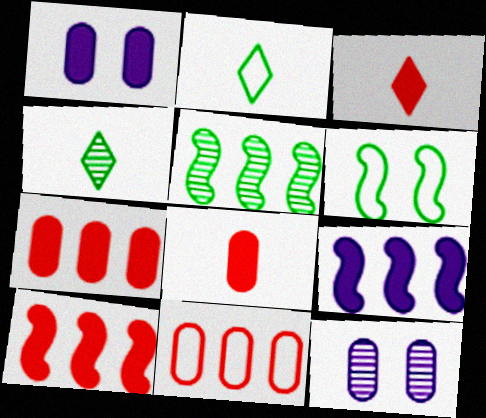[[2, 10, 12]]